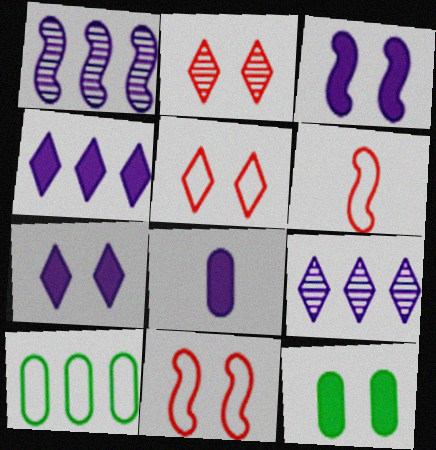[[3, 4, 8], 
[6, 9, 12]]